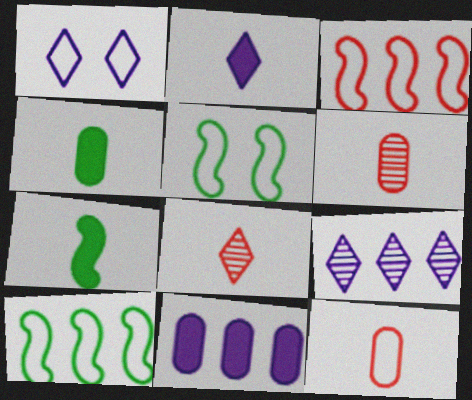[[1, 2, 9], 
[1, 10, 12], 
[5, 8, 11]]